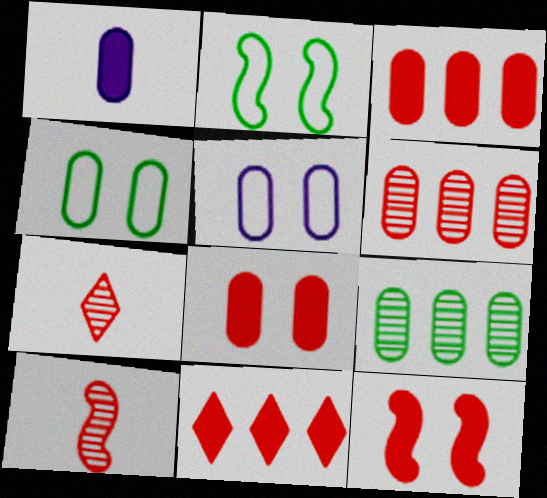[[1, 4, 6]]